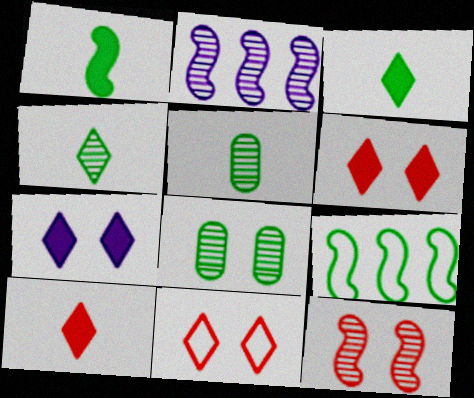[[3, 8, 9]]